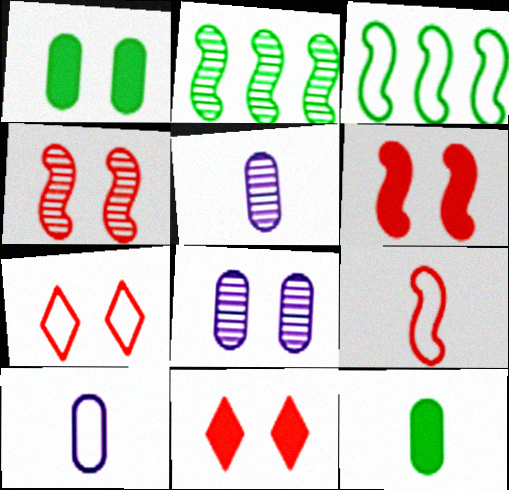[[2, 10, 11], 
[3, 5, 11], 
[3, 7, 10]]